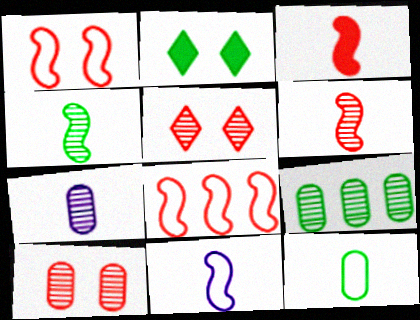[[2, 7, 8], 
[3, 4, 11], 
[7, 9, 10]]